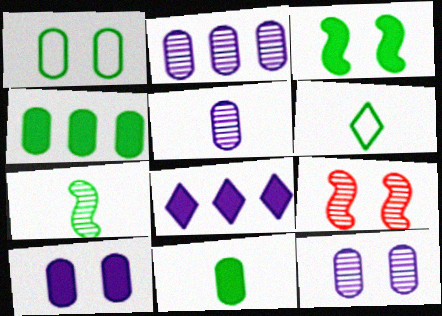[[2, 5, 12], 
[6, 7, 11]]